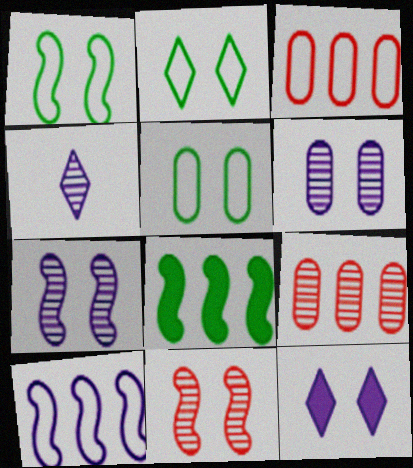[[1, 2, 5], 
[5, 11, 12]]